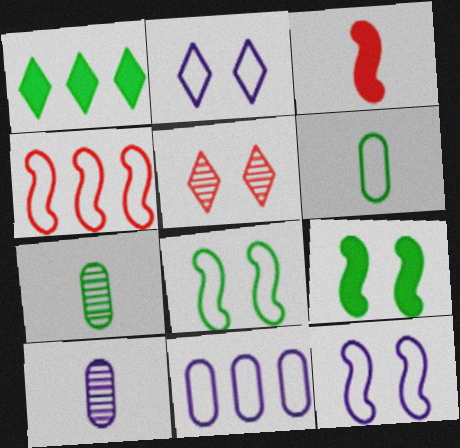[[1, 7, 8], 
[2, 4, 6]]